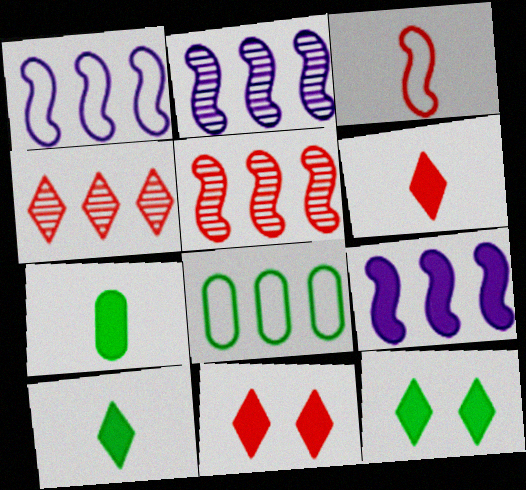[[1, 2, 9], 
[4, 8, 9], 
[7, 9, 11]]